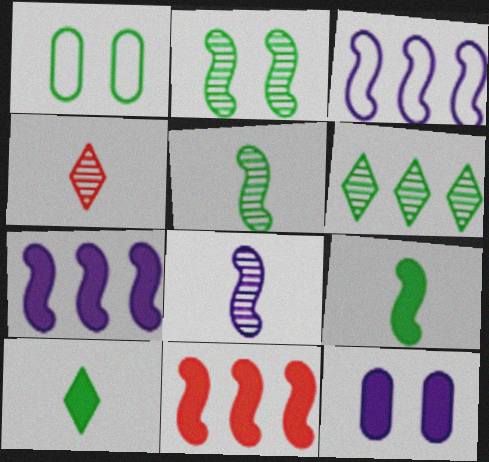[[1, 4, 7], 
[1, 6, 9], 
[10, 11, 12]]